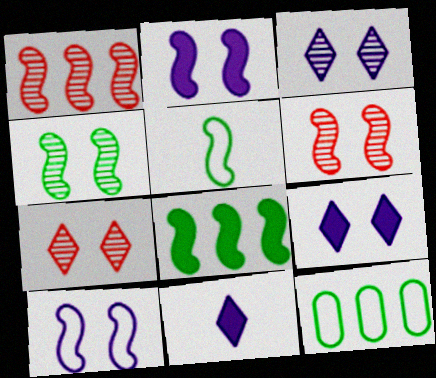[[1, 2, 5], 
[4, 5, 8], 
[6, 11, 12]]